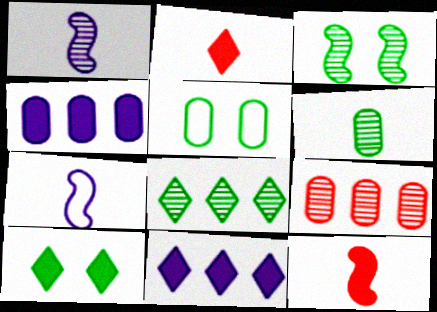[[2, 6, 7], 
[2, 10, 11], 
[3, 5, 10], 
[3, 6, 8], 
[4, 10, 12], 
[7, 9, 10]]